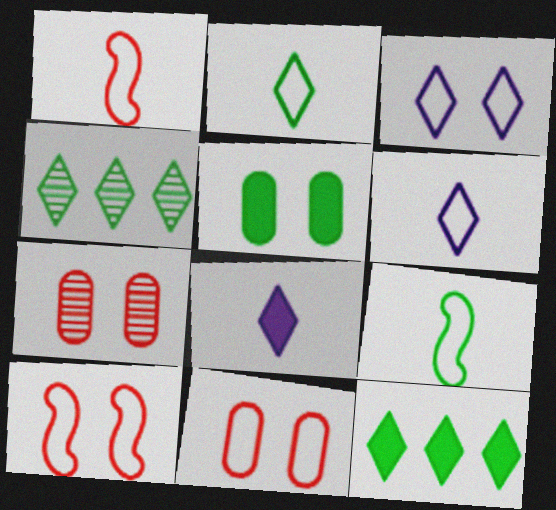[[4, 5, 9]]